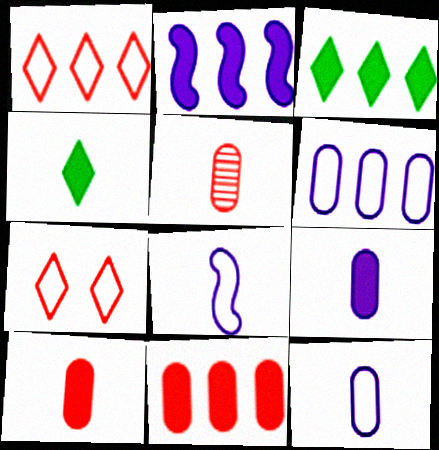[[2, 3, 11], 
[4, 5, 8]]